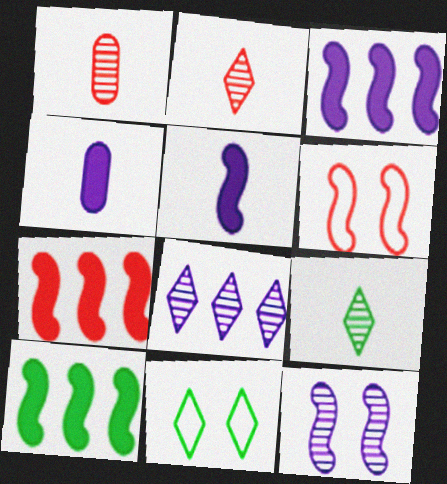[[1, 3, 11], 
[3, 7, 10]]